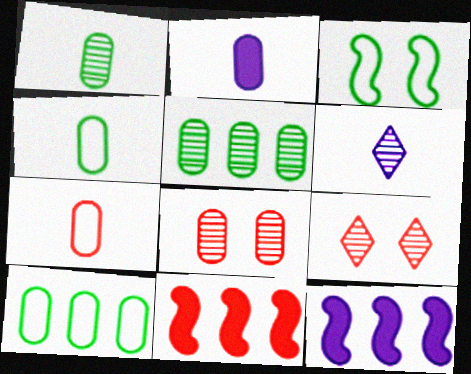[[1, 2, 7], 
[2, 8, 10], 
[4, 9, 12], 
[7, 9, 11]]